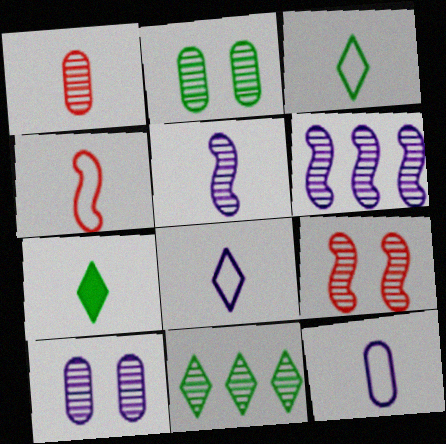[[3, 4, 12]]